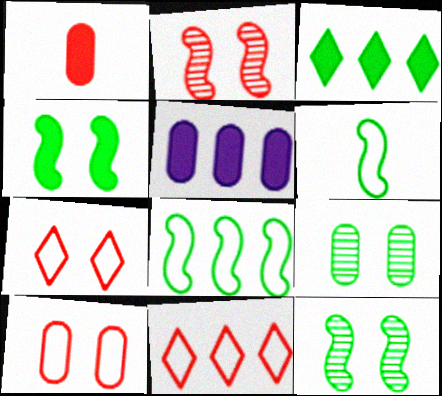[[1, 2, 11], 
[3, 6, 9]]